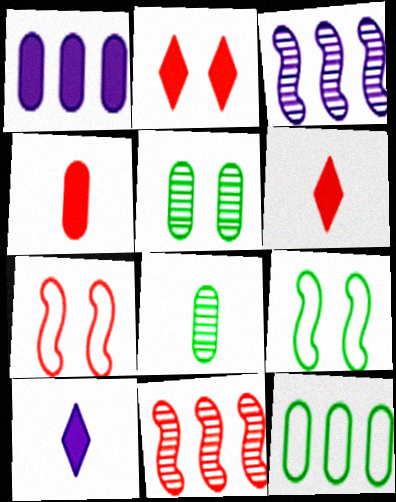[]